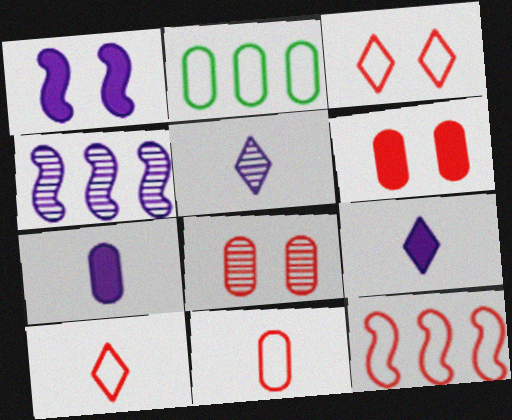[[2, 7, 8], 
[3, 11, 12]]